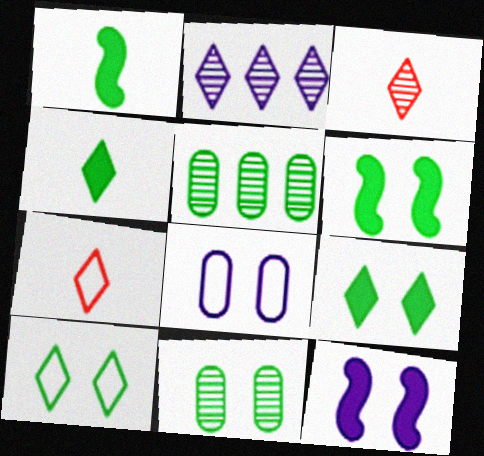[[1, 5, 10], 
[2, 7, 9], 
[5, 7, 12], 
[6, 10, 11]]